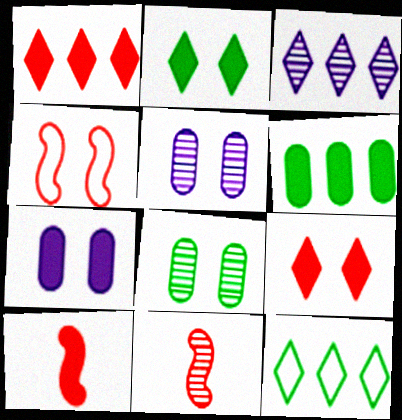[[1, 3, 12], 
[2, 4, 5], 
[3, 8, 11], 
[5, 10, 12], 
[7, 11, 12]]